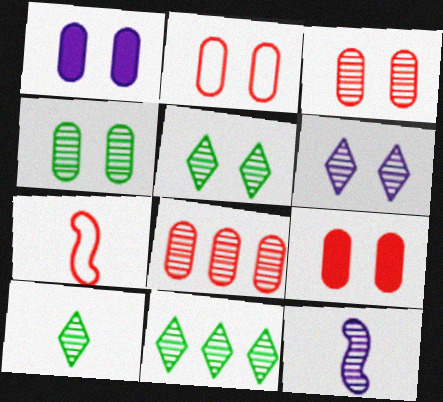[[1, 2, 4], 
[1, 7, 11], 
[2, 3, 9], 
[3, 11, 12], 
[5, 8, 12], 
[5, 10, 11]]